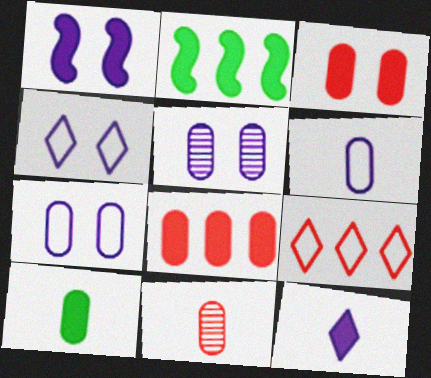[[1, 4, 5], 
[2, 3, 12], 
[2, 4, 11], 
[6, 10, 11]]